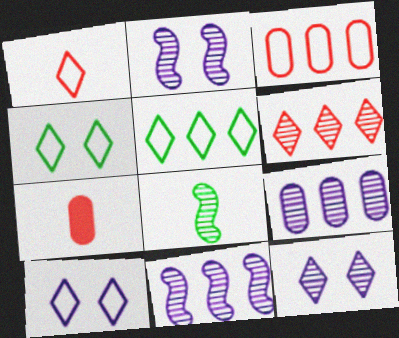[[1, 5, 10], 
[2, 5, 7], 
[4, 7, 11]]